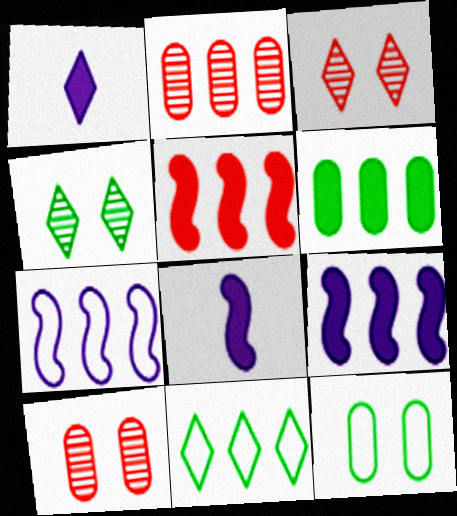[[1, 3, 11], 
[2, 9, 11], 
[8, 10, 11]]